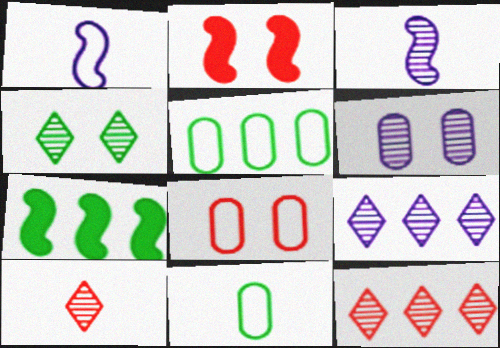[[2, 9, 11], 
[3, 6, 9], 
[4, 7, 11], 
[4, 9, 10]]